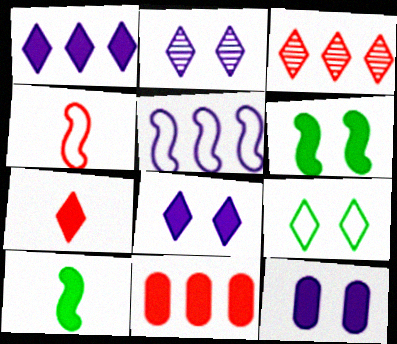[[8, 10, 11]]